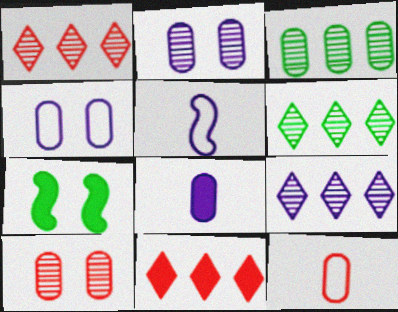[[1, 6, 9], 
[7, 8, 11], 
[7, 9, 12]]